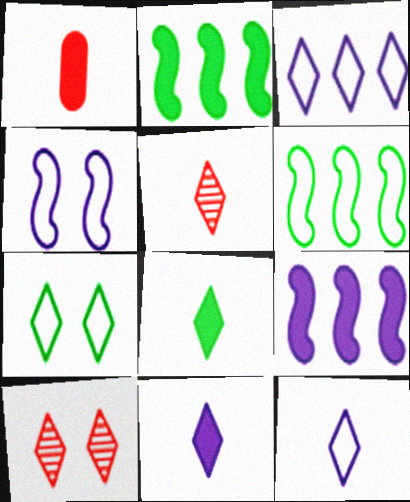[[3, 8, 10], 
[5, 8, 12]]